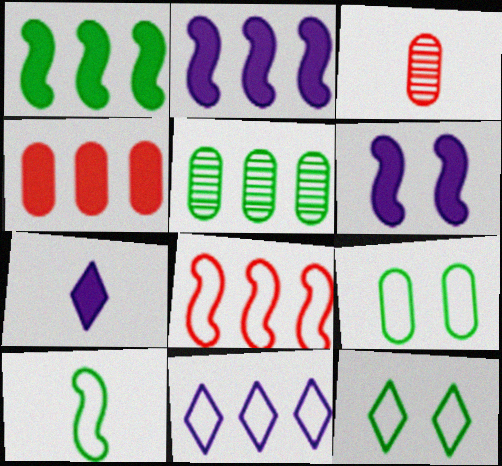[[2, 3, 12], 
[3, 7, 10]]